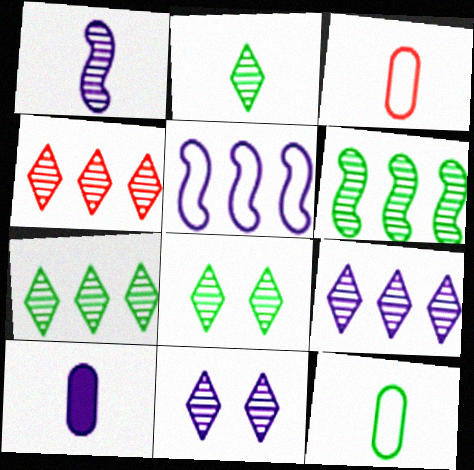[[2, 4, 11], 
[2, 7, 8], 
[4, 7, 9], 
[5, 10, 11]]